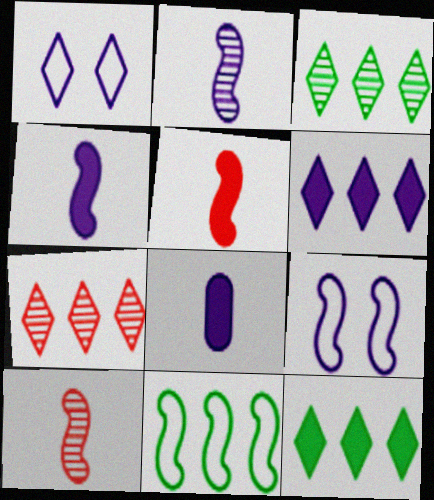[]